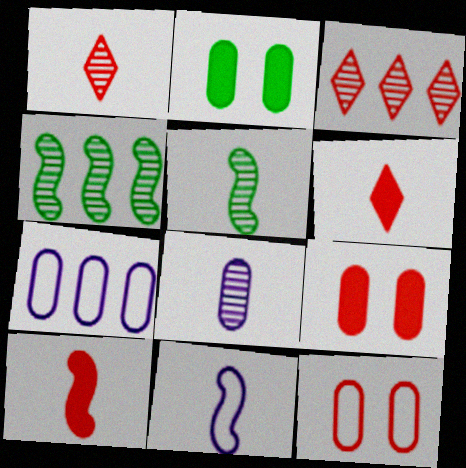[[1, 5, 8], 
[2, 3, 11], 
[3, 10, 12], 
[5, 10, 11]]